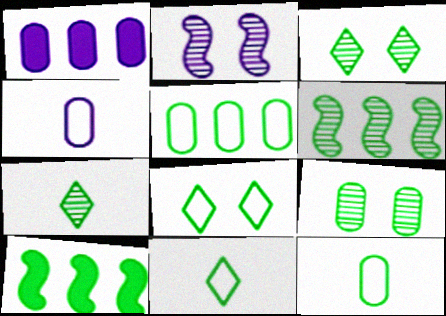[[3, 10, 12], 
[6, 7, 9], 
[9, 10, 11]]